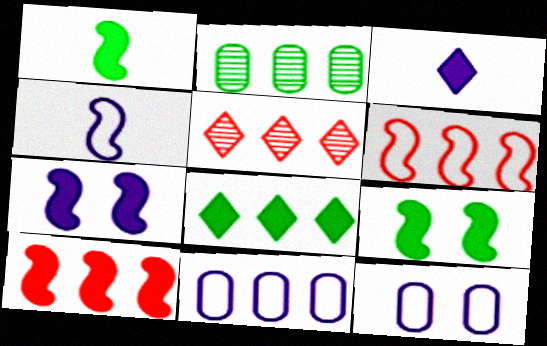[[1, 5, 12], 
[1, 7, 10]]